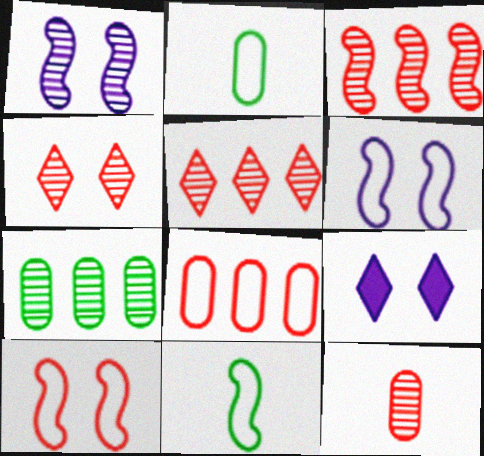[[2, 3, 9], 
[3, 4, 12]]